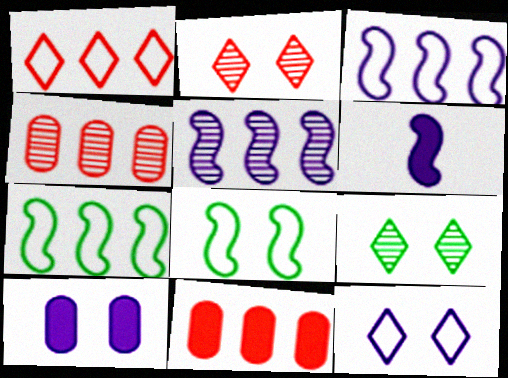[[2, 8, 10]]